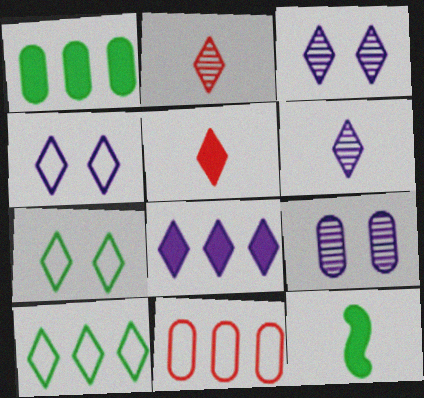[[2, 7, 8], 
[3, 5, 10], 
[3, 11, 12], 
[4, 6, 8]]